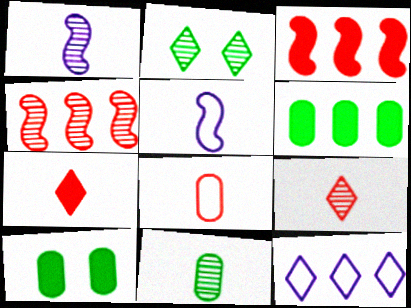[[1, 9, 11], 
[2, 7, 12], 
[4, 6, 12], 
[5, 7, 11]]